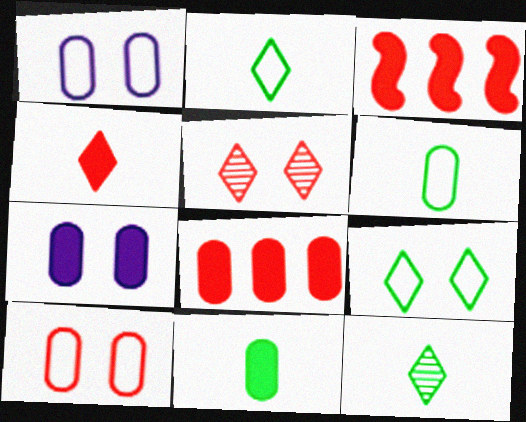[[1, 3, 12], 
[7, 8, 11]]